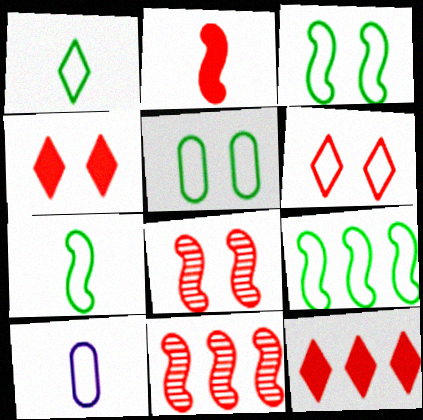[[1, 5, 9], 
[3, 7, 9], 
[6, 9, 10]]